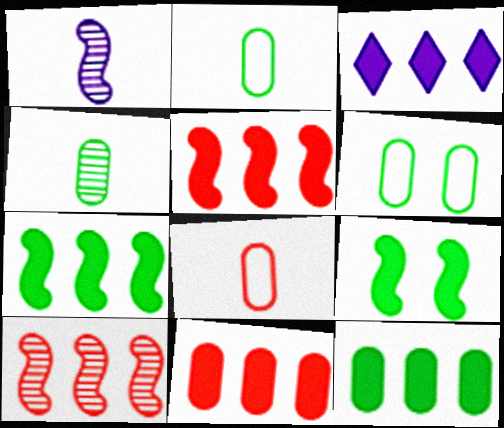[[3, 5, 12], 
[3, 7, 11], 
[4, 6, 12]]